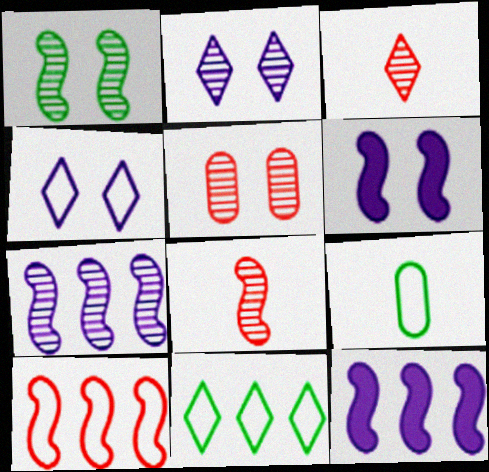[[1, 2, 5], 
[1, 7, 8], 
[4, 9, 10]]